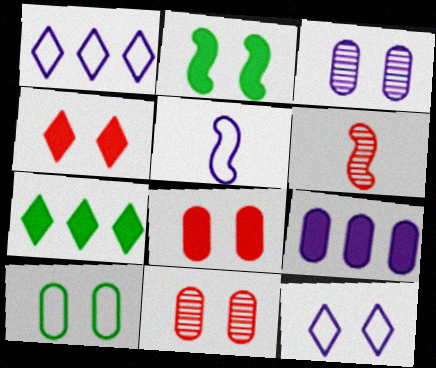[[2, 11, 12], 
[3, 8, 10], 
[5, 7, 11]]